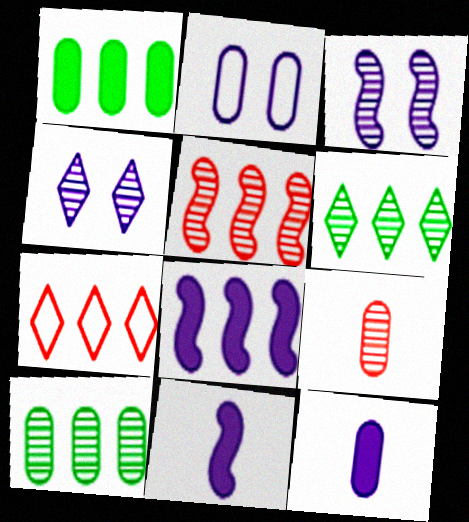[[1, 2, 9], 
[3, 6, 9], 
[7, 8, 10]]